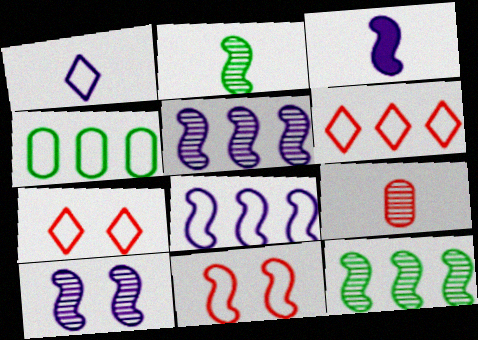[[1, 4, 11], 
[3, 8, 10], 
[3, 11, 12], 
[4, 6, 8]]